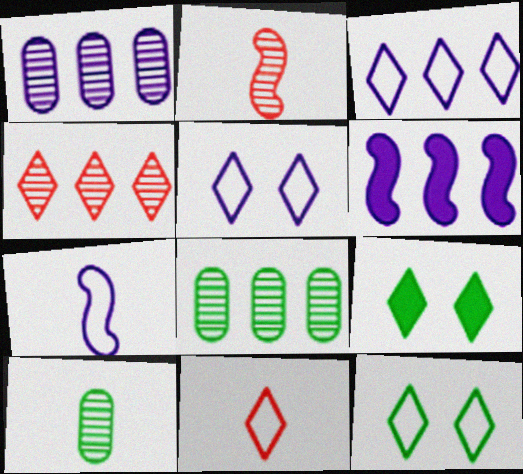[[1, 3, 6], 
[3, 11, 12]]